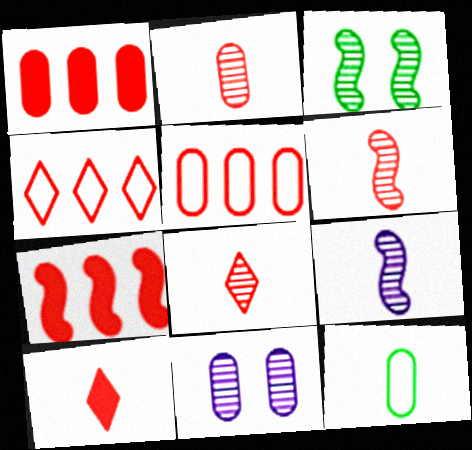[[1, 11, 12], 
[2, 6, 8], 
[9, 10, 12]]